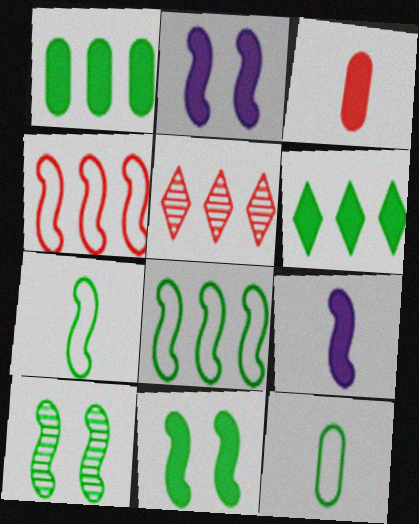[[2, 3, 6], 
[2, 5, 12], 
[4, 9, 10], 
[6, 10, 12]]